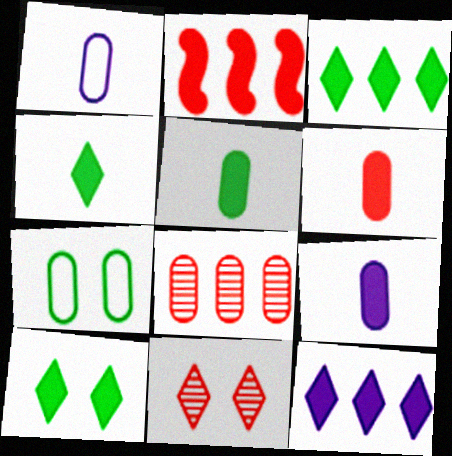[[2, 9, 10], 
[3, 4, 10], 
[5, 6, 9], 
[7, 8, 9]]